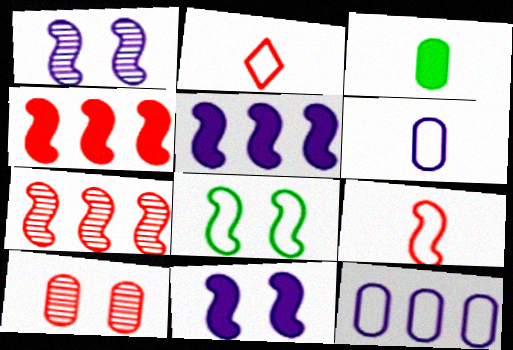[[2, 4, 10], 
[2, 8, 12], 
[3, 10, 12]]